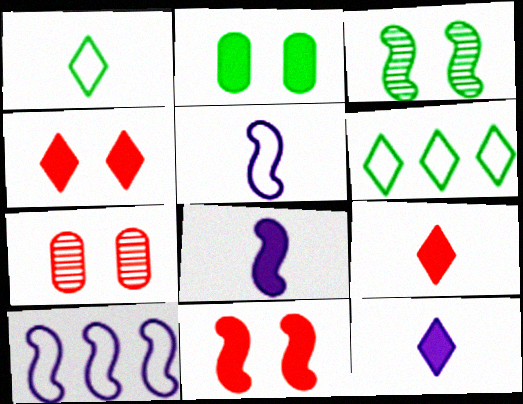[[6, 7, 8]]